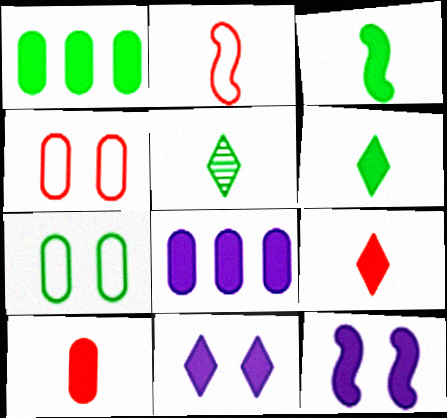[[1, 9, 12]]